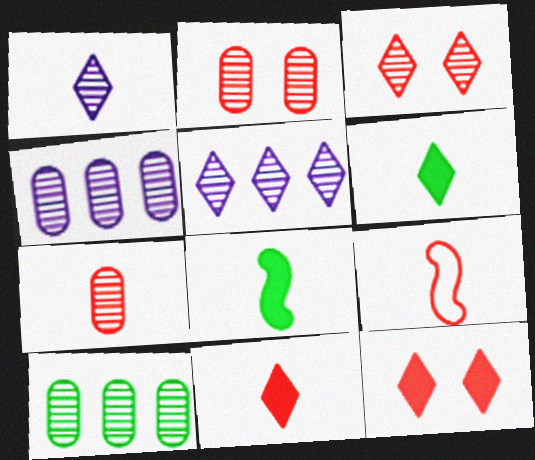[[7, 9, 11]]